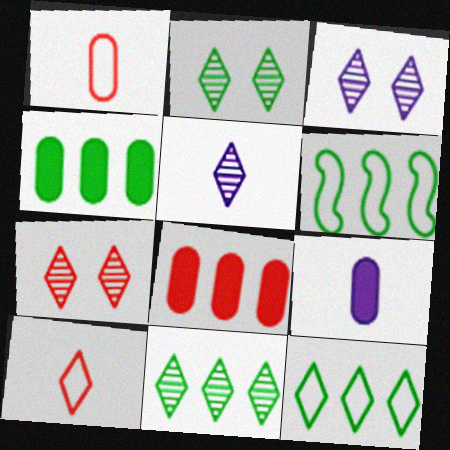[[2, 3, 7], 
[4, 6, 11], 
[5, 7, 11], 
[6, 7, 9]]